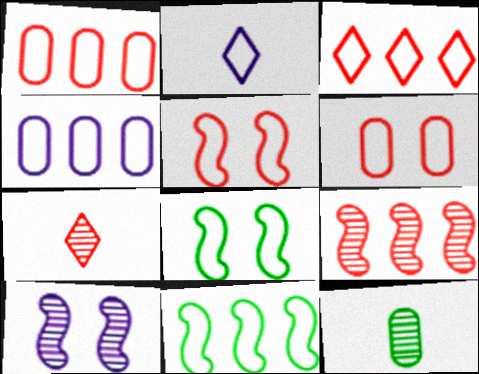[[1, 2, 8], 
[2, 6, 11], 
[3, 4, 11]]